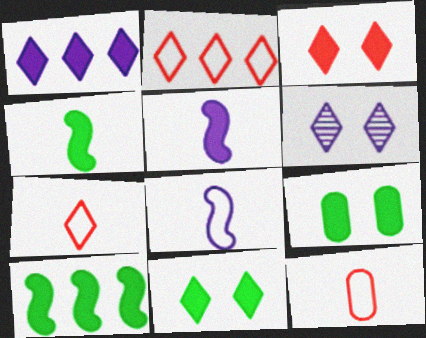[[6, 10, 12]]